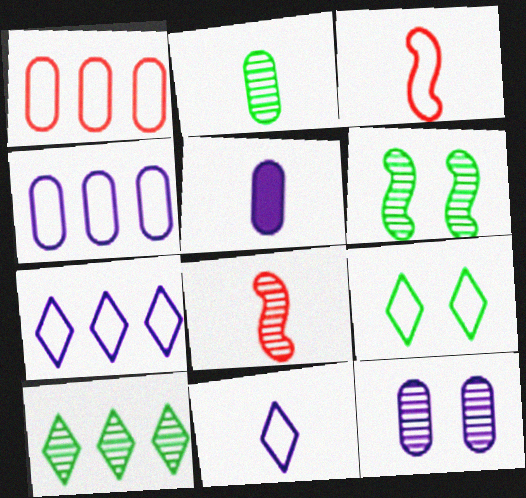[[2, 6, 10], 
[3, 4, 9], 
[4, 5, 12], 
[8, 10, 12]]